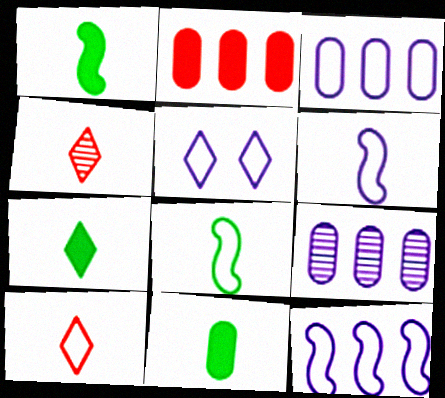[[1, 7, 11], 
[3, 5, 6], 
[4, 6, 11]]